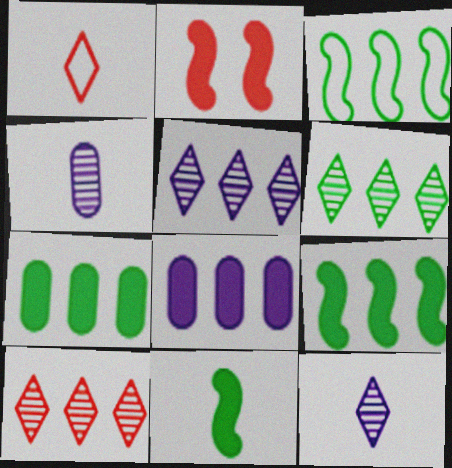[[1, 4, 11], 
[3, 6, 7], 
[3, 8, 10], 
[5, 6, 10]]